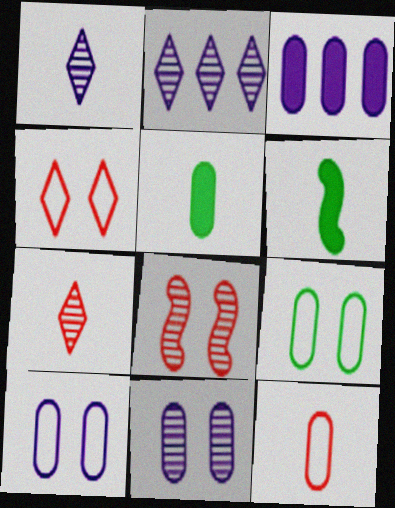[[1, 6, 12]]